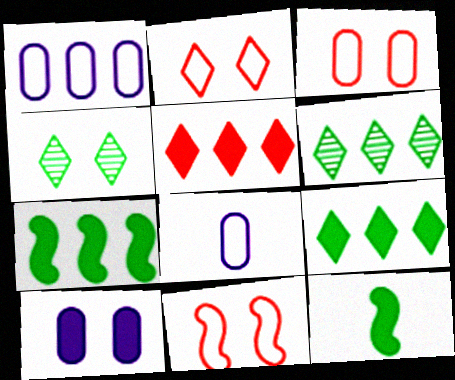[[2, 3, 11], 
[4, 10, 11], 
[5, 10, 12]]